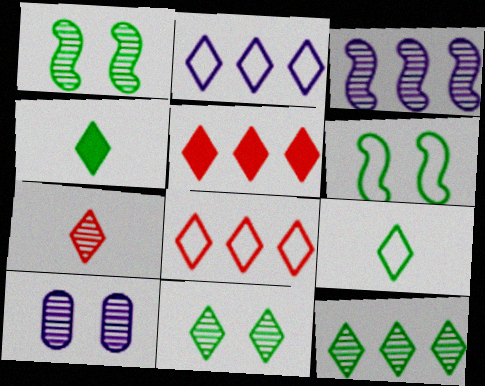[[2, 5, 12]]